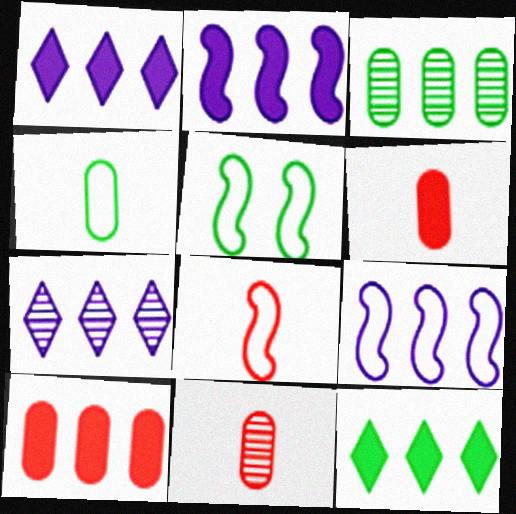[[1, 5, 11], 
[2, 10, 12], 
[5, 6, 7], 
[5, 8, 9]]